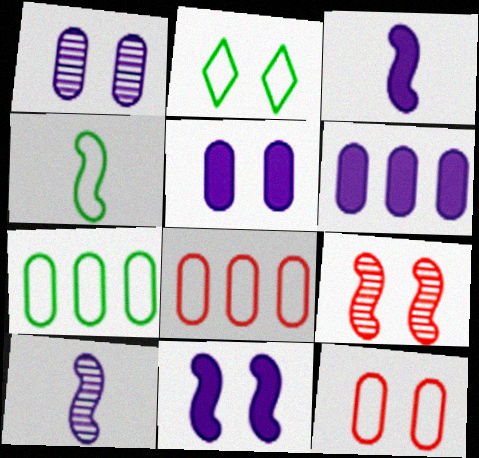[[2, 4, 7], 
[2, 5, 9]]